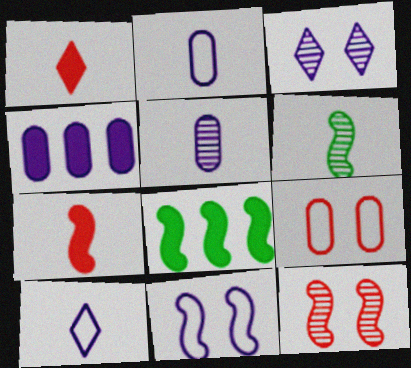[[1, 2, 6]]